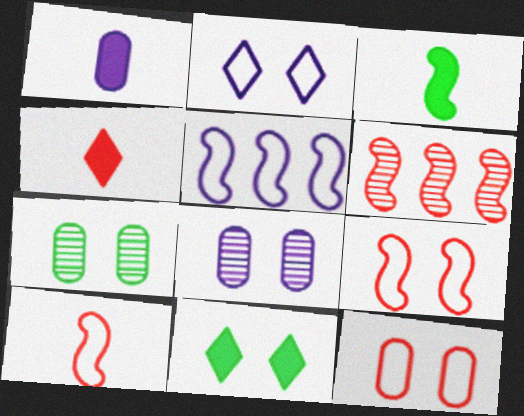[[1, 3, 4], 
[4, 5, 7], 
[4, 6, 12], 
[8, 9, 11]]